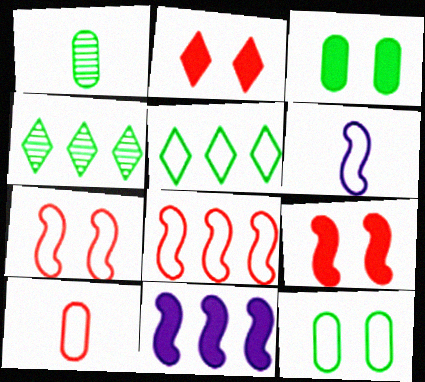[]